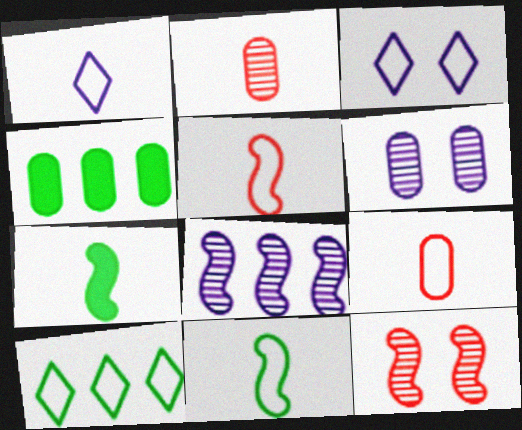[[1, 2, 7], 
[1, 4, 12], 
[1, 9, 11], 
[4, 6, 9]]